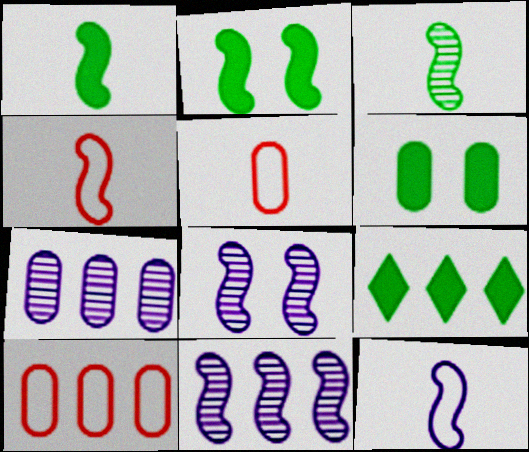[[1, 6, 9], 
[2, 4, 11], 
[5, 6, 7], 
[5, 8, 9], 
[9, 10, 11]]